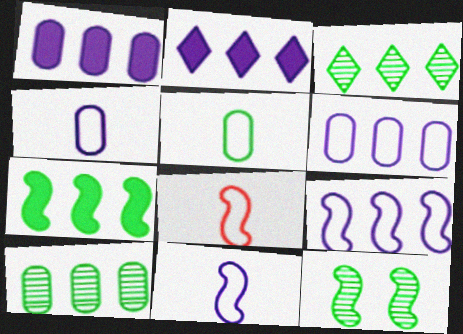[]